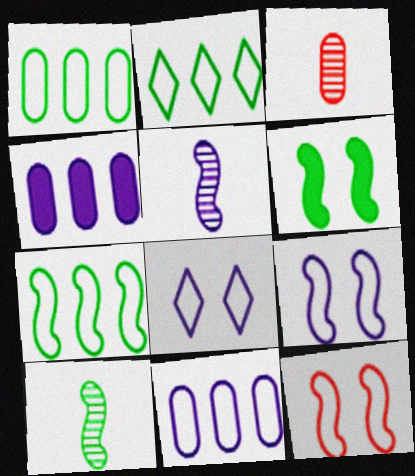[[1, 2, 7], 
[4, 5, 8], 
[6, 7, 10]]